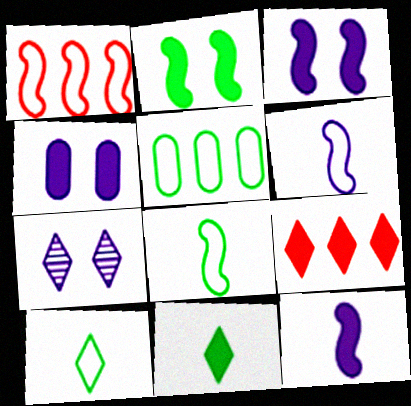[[7, 9, 10]]